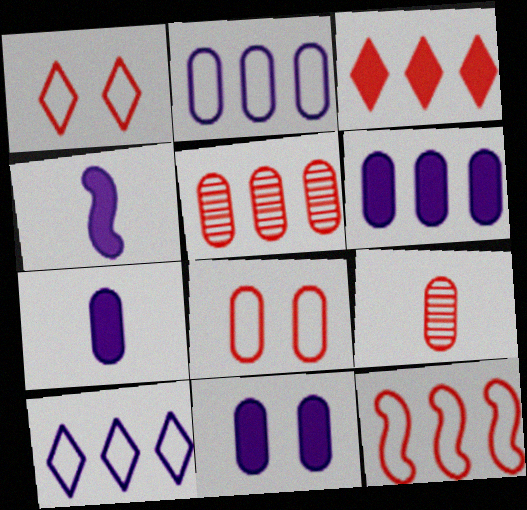[[3, 5, 12], 
[6, 7, 11]]